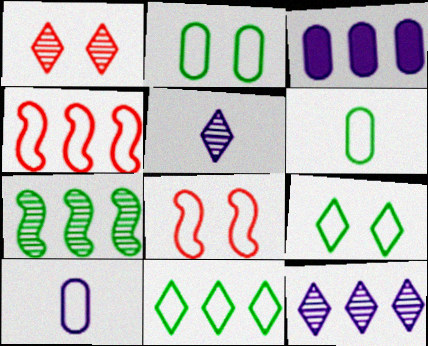[[4, 9, 10], 
[8, 10, 11]]